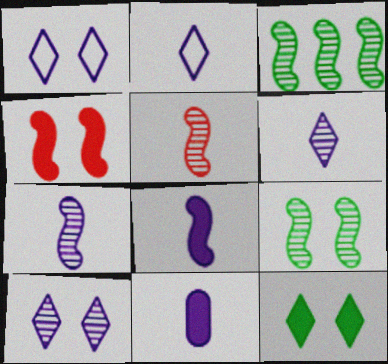[[2, 7, 11]]